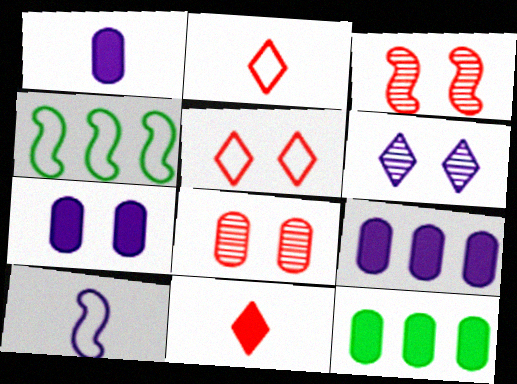[[1, 7, 9], 
[6, 9, 10]]